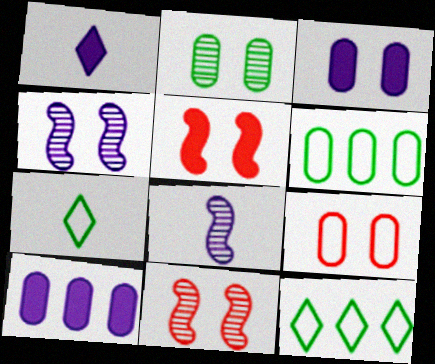[[1, 6, 11], 
[2, 3, 9], 
[7, 10, 11]]